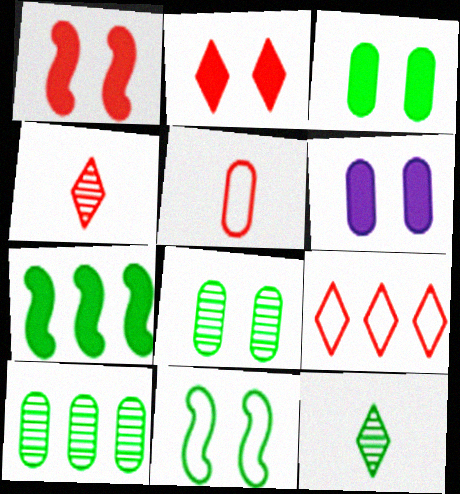[[2, 4, 9], 
[5, 6, 10]]